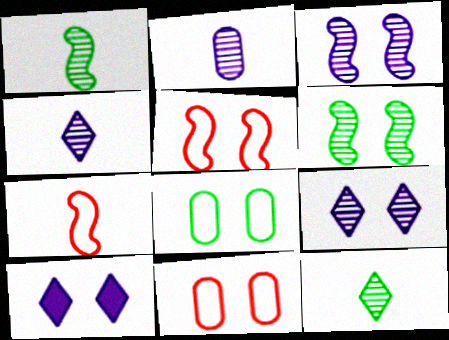[[6, 10, 11]]